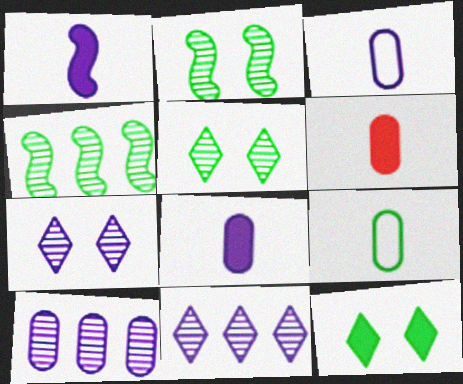[[4, 9, 12]]